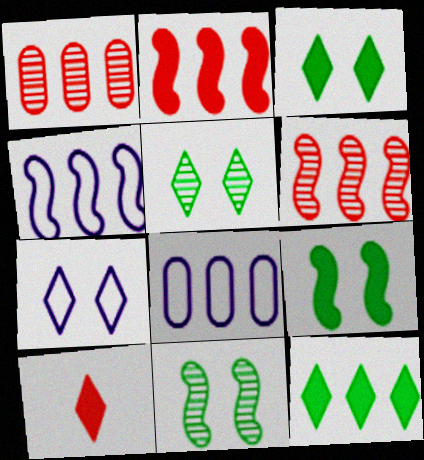[[1, 4, 12], 
[6, 8, 12], 
[8, 10, 11]]